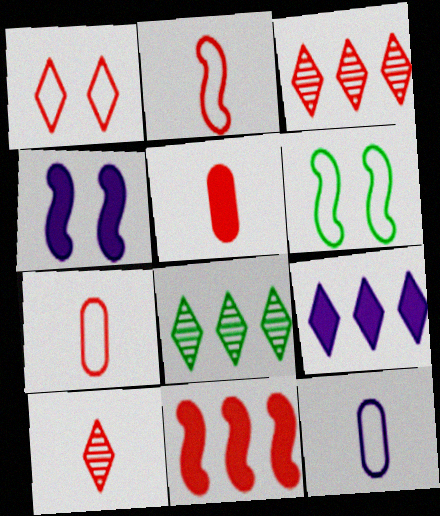[[2, 5, 10], 
[4, 7, 8]]